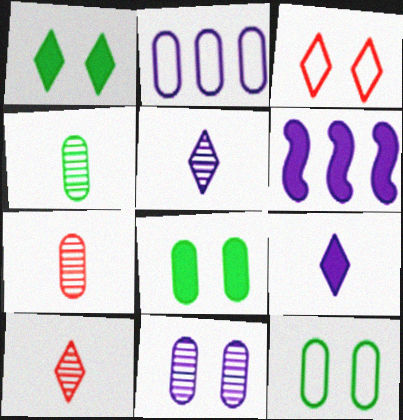[[2, 7, 8], 
[3, 4, 6], 
[6, 10, 12]]